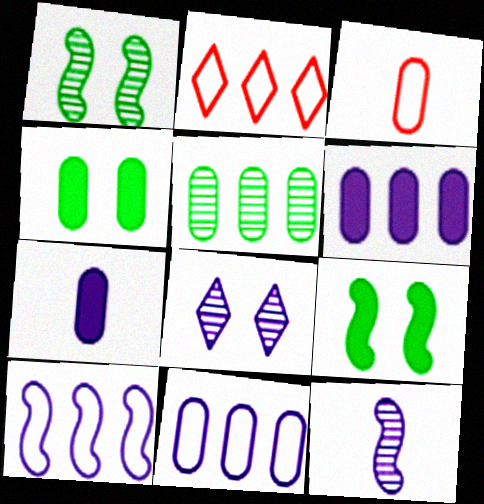[[1, 2, 7], 
[2, 4, 12], 
[7, 8, 10]]